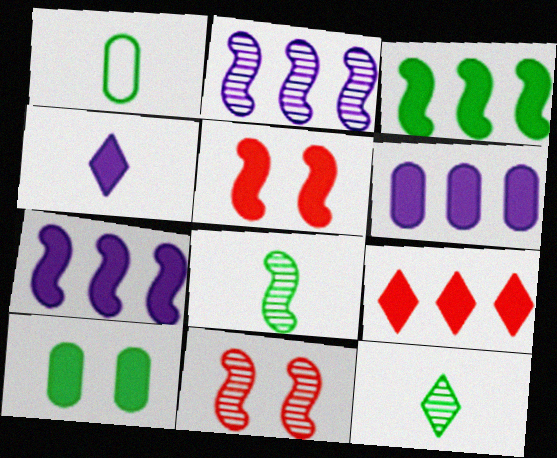[[2, 8, 11], 
[3, 6, 9]]